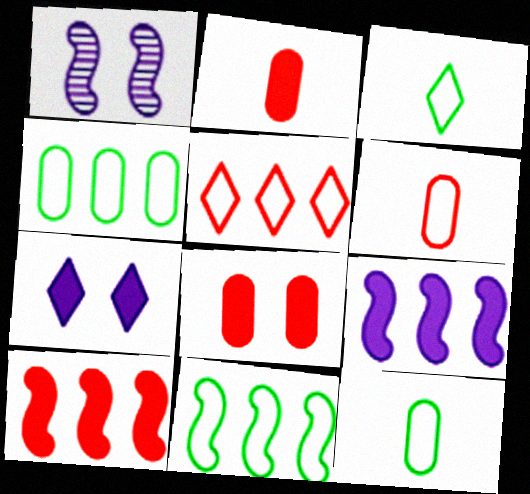[]